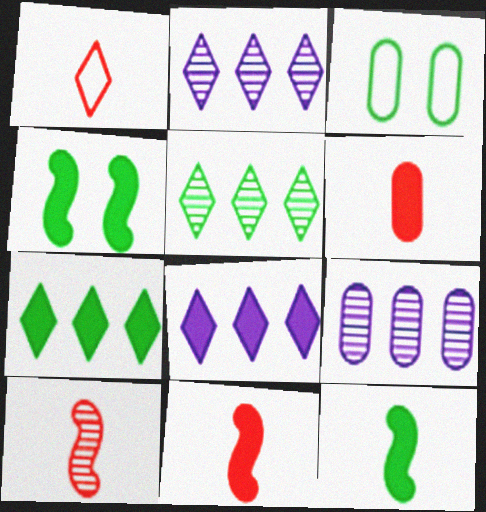[[1, 4, 9], 
[1, 6, 10], 
[2, 3, 11], 
[3, 5, 12], 
[3, 6, 9], 
[3, 8, 10], 
[4, 6, 8]]